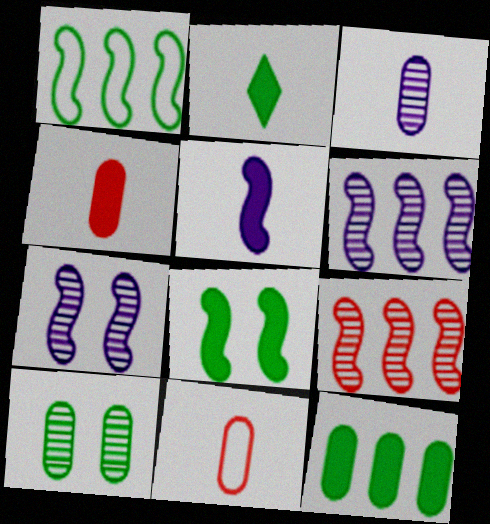[[1, 2, 10], 
[2, 4, 5], 
[2, 8, 12]]